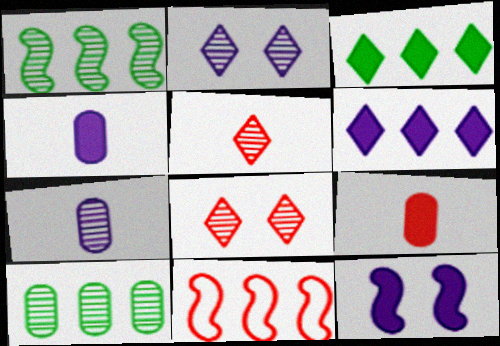[[1, 7, 8], 
[3, 9, 12], 
[4, 6, 12], 
[6, 10, 11], 
[8, 9, 11]]